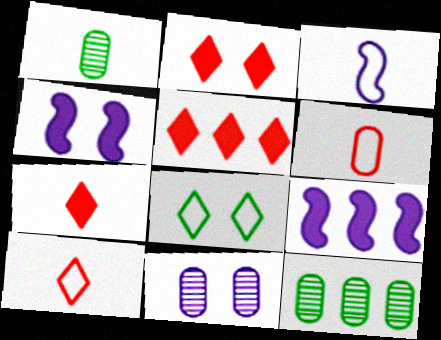[[1, 3, 7], 
[2, 3, 12], 
[2, 5, 7], 
[4, 10, 12]]